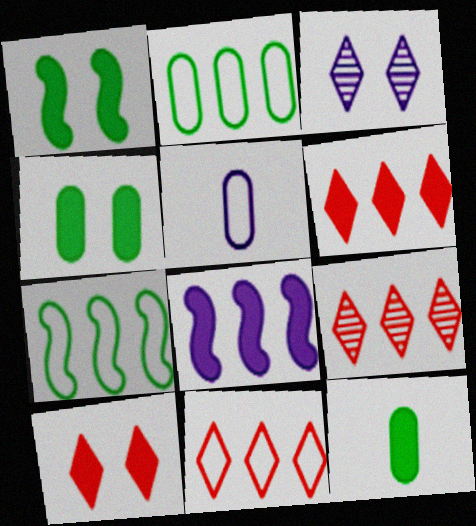[[1, 5, 9], 
[2, 8, 9], 
[3, 5, 8], 
[6, 9, 11], 
[8, 10, 12]]